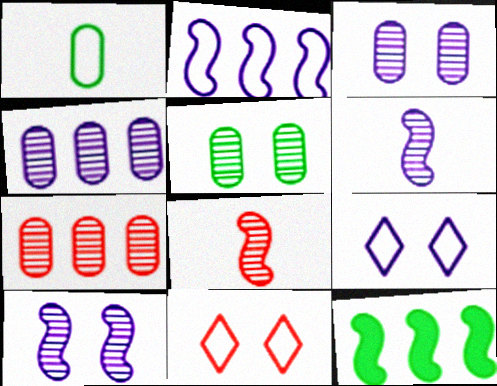[[1, 2, 11]]